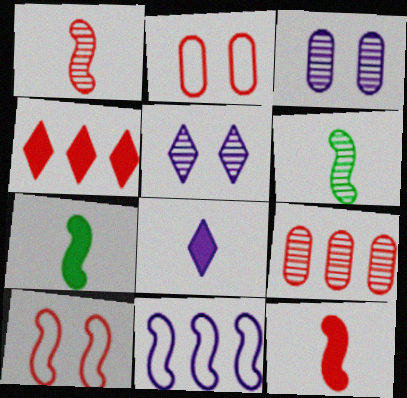[[1, 2, 4], 
[3, 8, 11], 
[5, 6, 9]]